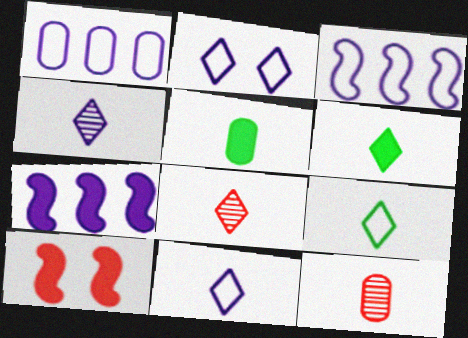[[6, 8, 11]]